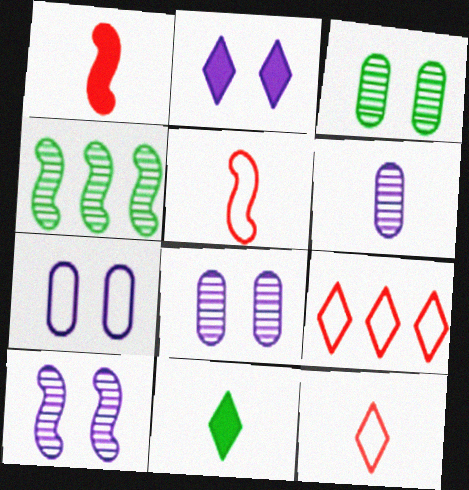[[2, 7, 10], 
[5, 6, 11]]